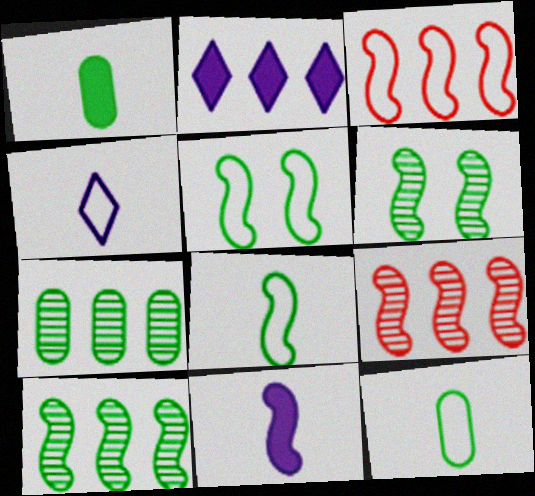[[2, 3, 7], 
[3, 6, 11], 
[5, 9, 11]]